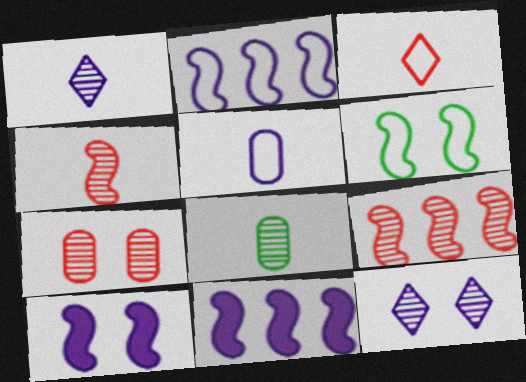[[1, 4, 8], 
[4, 6, 11], 
[5, 11, 12], 
[8, 9, 12]]